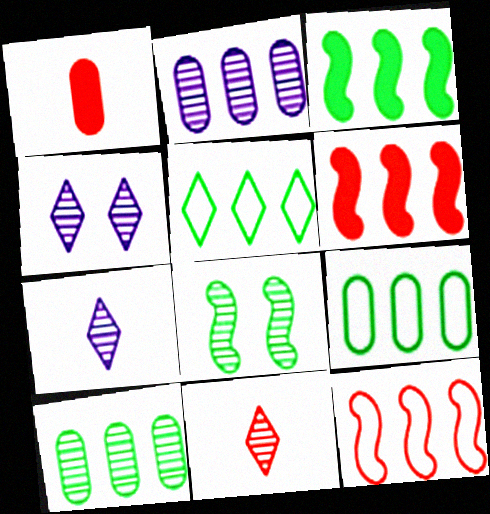[[2, 5, 6], 
[2, 8, 11], 
[3, 5, 10]]